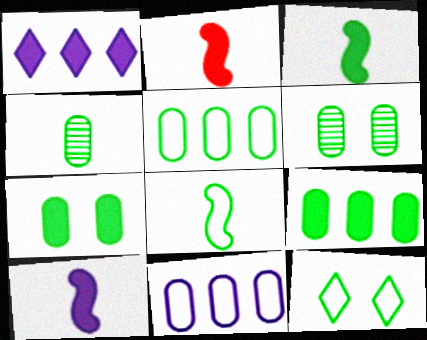[[1, 2, 7], 
[2, 3, 10], 
[4, 5, 7], 
[5, 8, 12]]